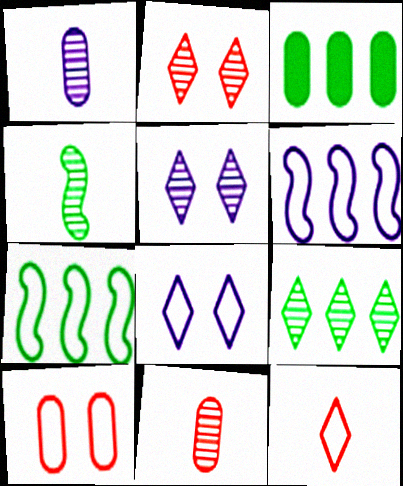[[1, 3, 10], 
[3, 7, 9]]